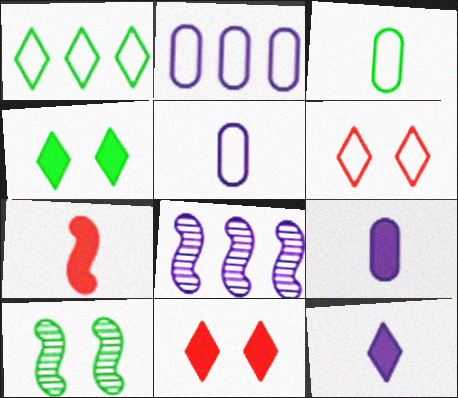[[3, 8, 11]]